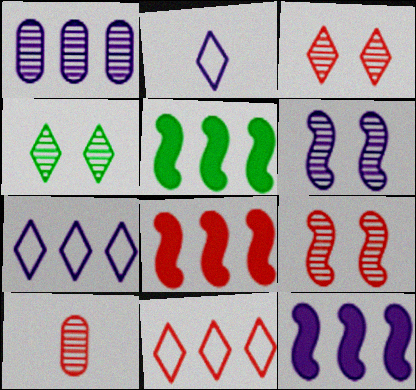[[1, 5, 11], 
[1, 7, 12], 
[5, 8, 12]]